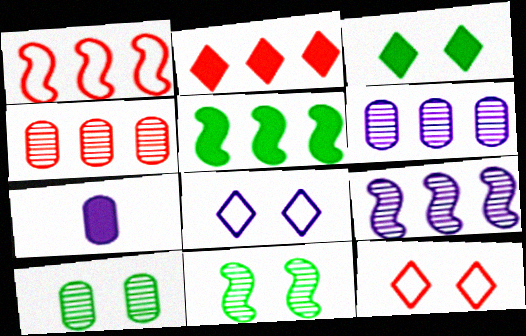[[1, 2, 4], 
[1, 5, 9], 
[7, 8, 9]]